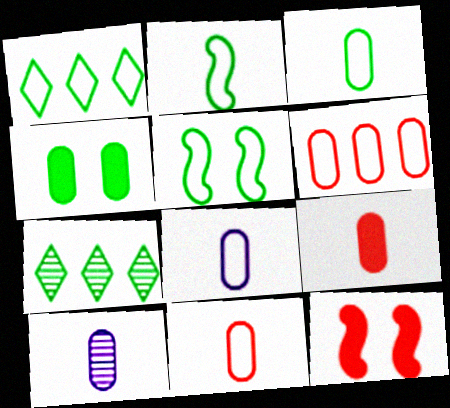[[1, 3, 5], 
[1, 10, 12], 
[2, 4, 7], 
[3, 8, 11], 
[3, 9, 10], 
[4, 6, 10], 
[7, 8, 12]]